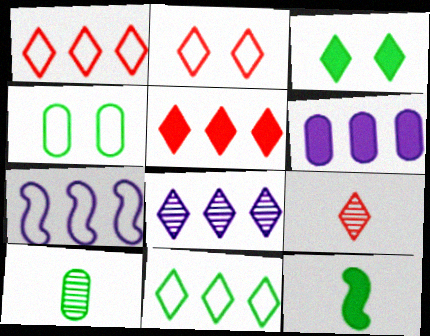[[2, 5, 9], 
[5, 8, 11], 
[6, 7, 8]]